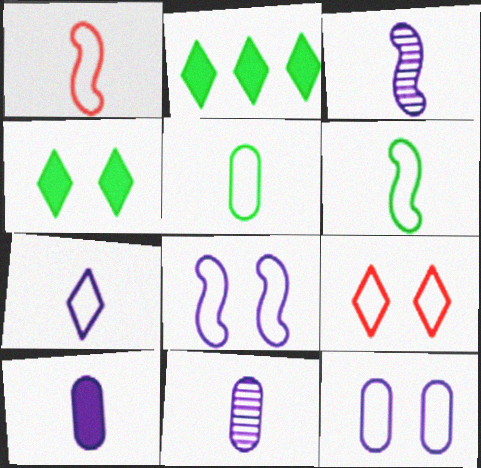[[1, 5, 7], 
[3, 7, 10]]